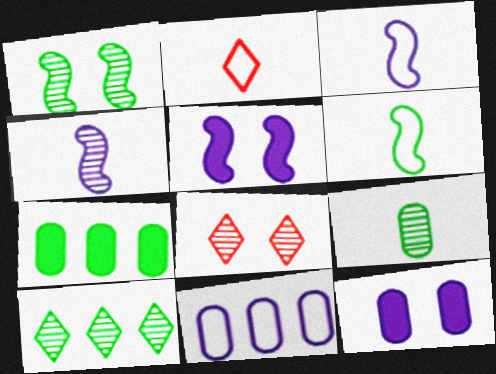[[1, 9, 10], 
[3, 7, 8]]